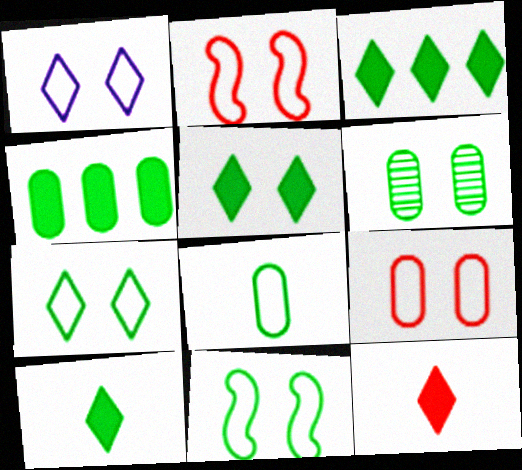[[1, 9, 11], 
[3, 5, 10], 
[4, 6, 8], 
[5, 6, 11]]